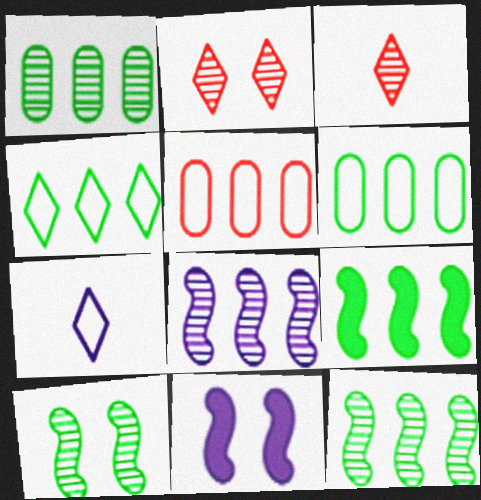[[1, 4, 9], 
[3, 6, 11]]